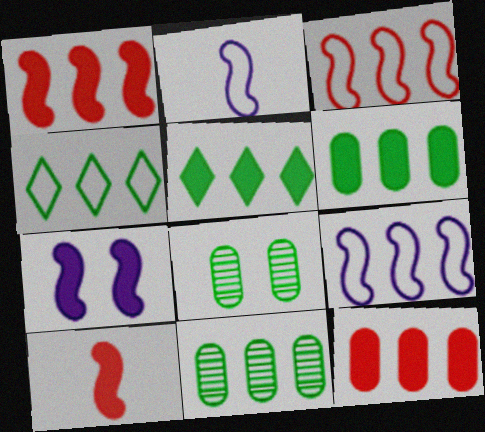[]